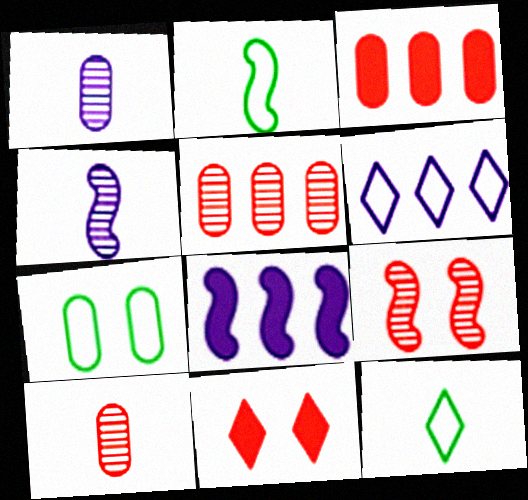[[1, 3, 7], 
[2, 8, 9]]